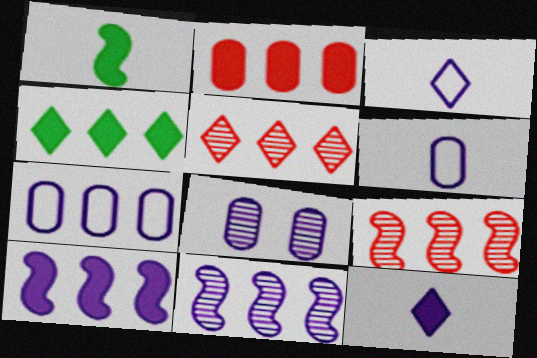[[2, 4, 10], 
[3, 8, 10], 
[4, 7, 9]]